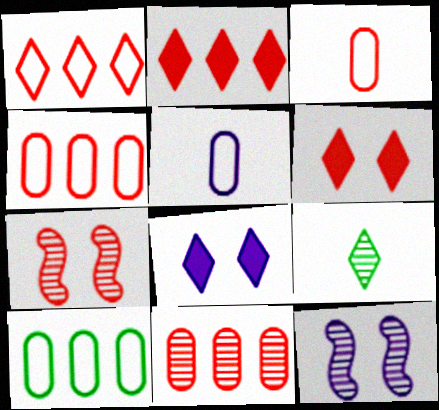[[1, 8, 9], 
[2, 3, 7], 
[9, 11, 12]]